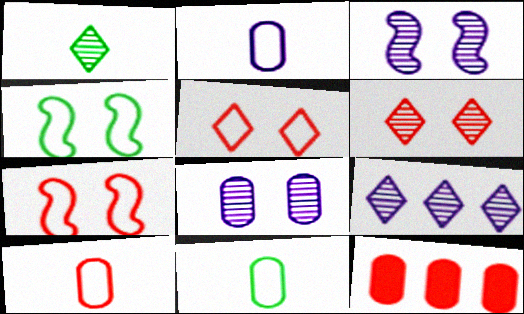[[1, 6, 9], 
[2, 10, 11], 
[8, 11, 12]]